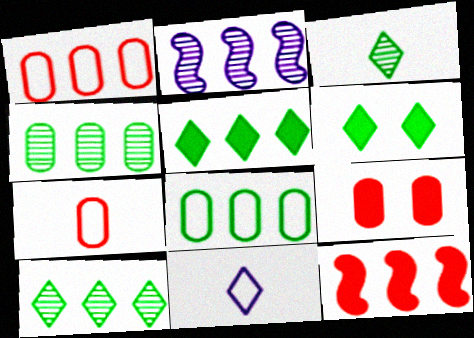[[1, 2, 5], 
[2, 6, 7]]